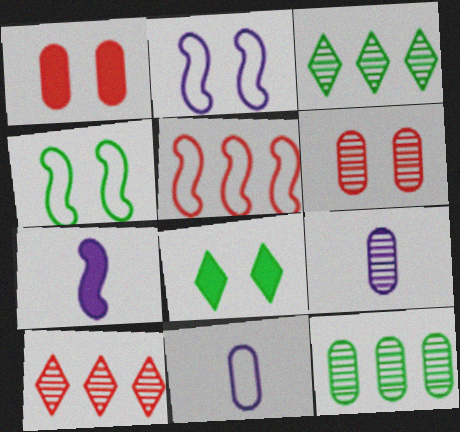[[1, 11, 12], 
[2, 6, 8], 
[5, 8, 9], 
[6, 9, 12]]